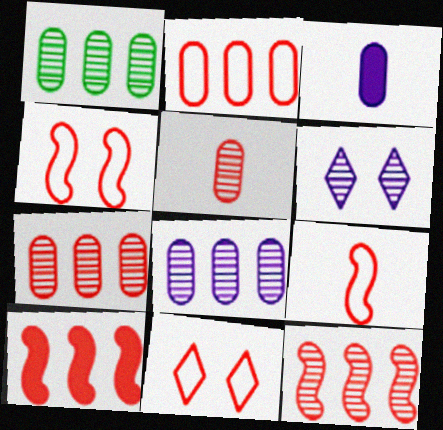[[1, 7, 8], 
[2, 9, 11], 
[5, 10, 11]]